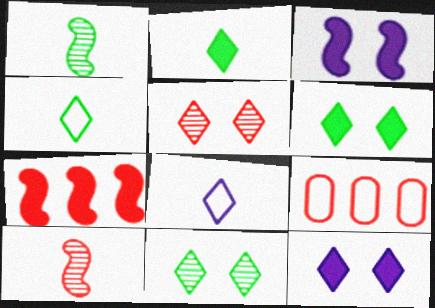[[1, 9, 12]]